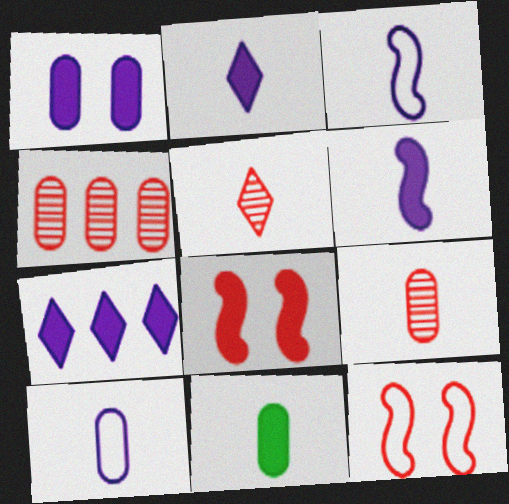[[1, 6, 7], 
[3, 5, 11], 
[7, 8, 11], 
[9, 10, 11]]